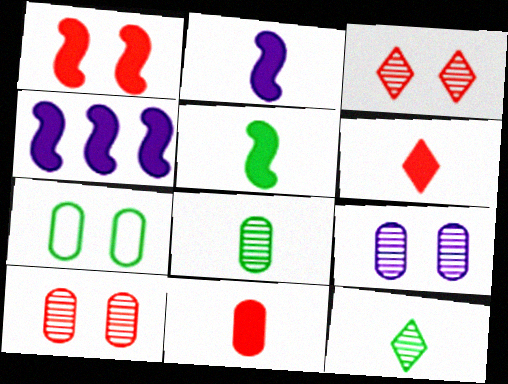[[1, 4, 5]]